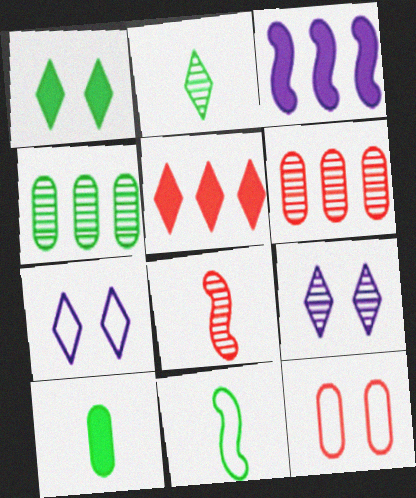[[1, 4, 11], 
[2, 3, 12], 
[2, 5, 7], 
[2, 10, 11], 
[4, 8, 9], 
[5, 8, 12]]